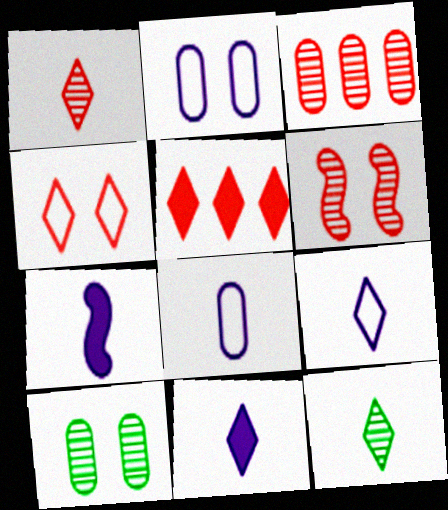[[1, 3, 6], 
[1, 4, 5]]